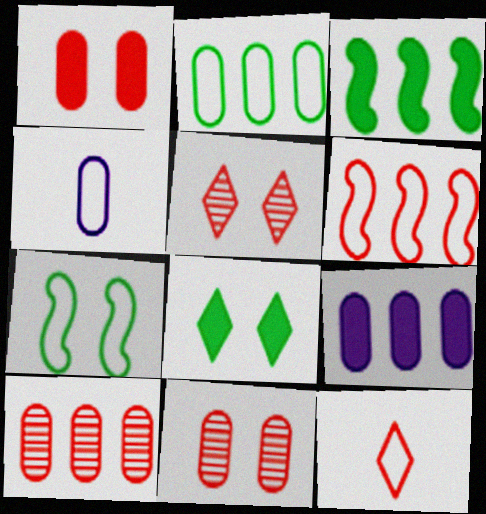[[2, 9, 10], 
[3, 4, 5]]